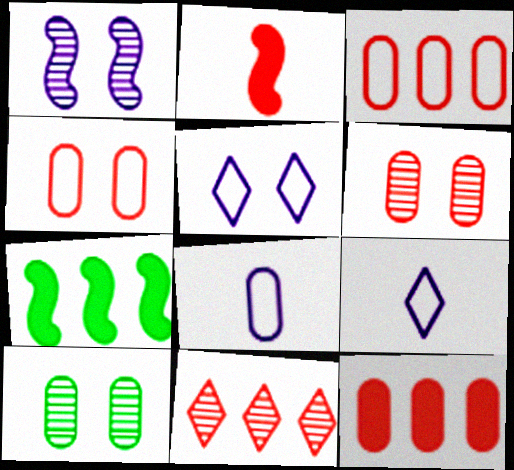[[2, 4, 11], 
[6, 7, 9], 
[8, 10, 12]]